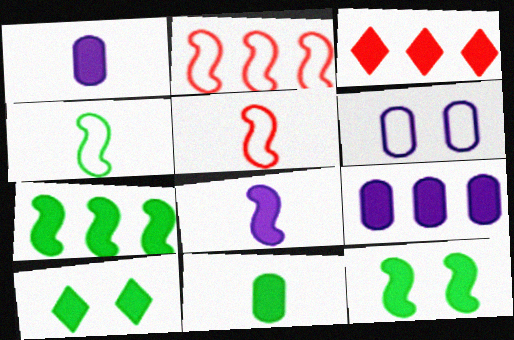[[1, 3, 12], 
[3, 7, 9], 
[7, 10, 11]]